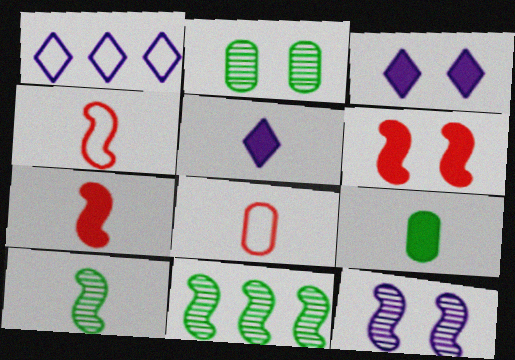[[1, 2, 7], 
[3, 8, 11], 
[5, 7, 9], 
[5, 8, 10]]